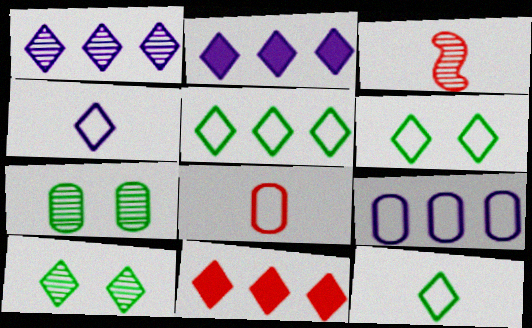[[1, 3, 7], 
[1, 5, 11], 
[4, 10, 11], 
[5, 6, 12]]